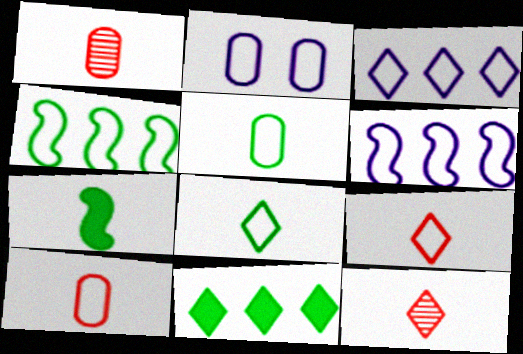[[2, 4, 9]]